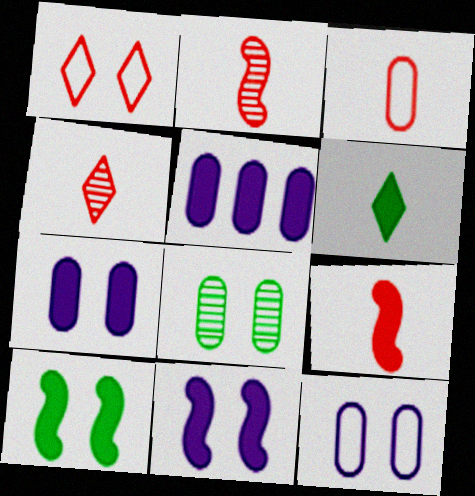[[1, 8, 11], 
[3, 4, 9], 
[3, 5, 8]]